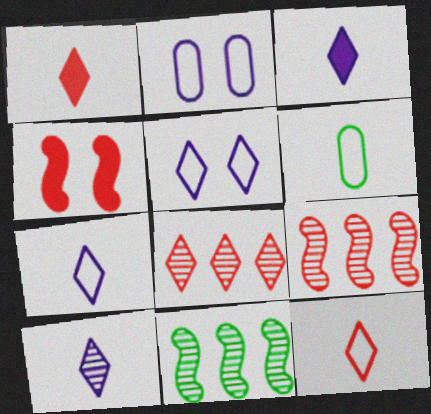[[1, 2, 11], 
[3, 7, 10]]